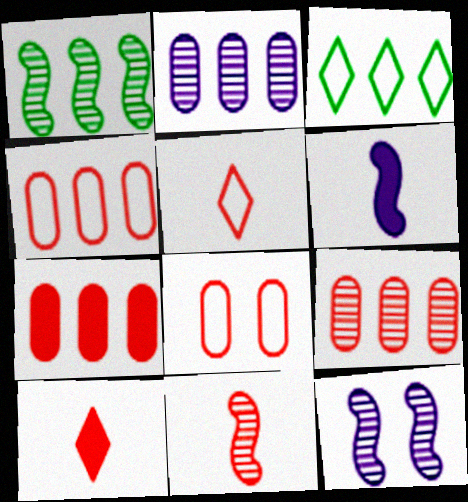[[1, 11, 12], 
[4, 7, 9]]